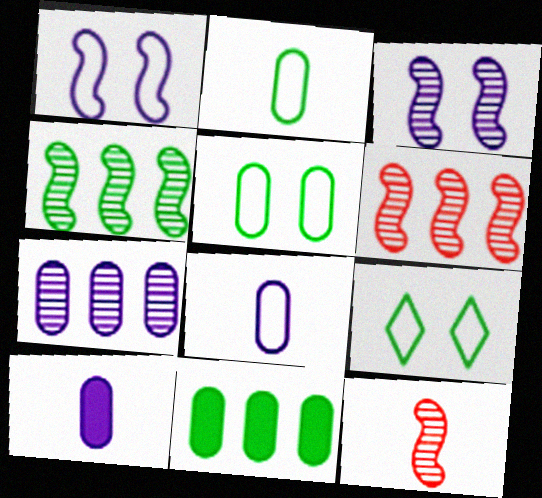[[3, 4, 12], 
[6, 9, 10]]